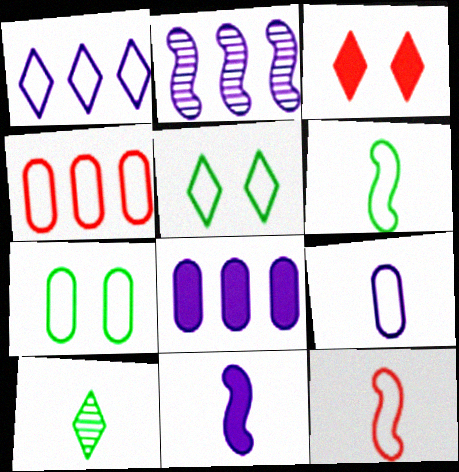[[1, 2, 8], 
[1, 3, 10], 
[1, 7, 12], 
[4, 7, 9]]